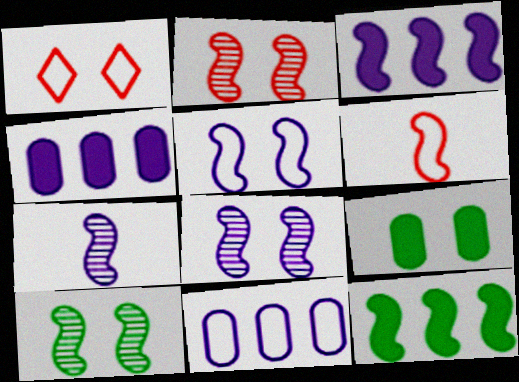[[1, 8, 9], 
[2, 8, 10], 
[3, 5, 7], 
[3, 6, 10], 
[6, 8, 12]]